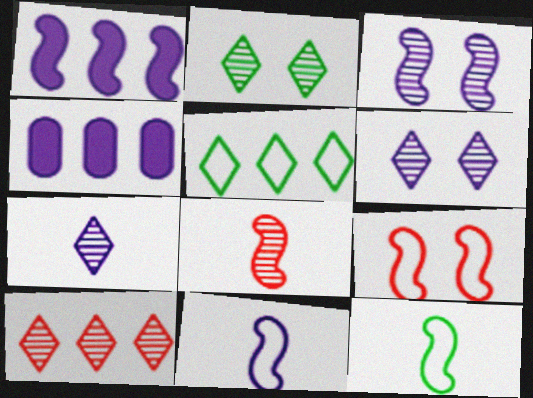[[1, 3, 11], 
[2, 7, 10], 
[4, 6, 11]]